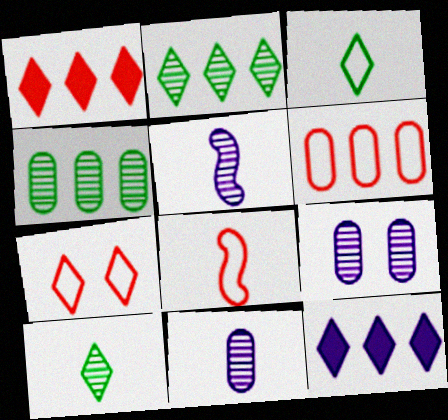[[6, 7, 8], 
[7, 10, 12]]